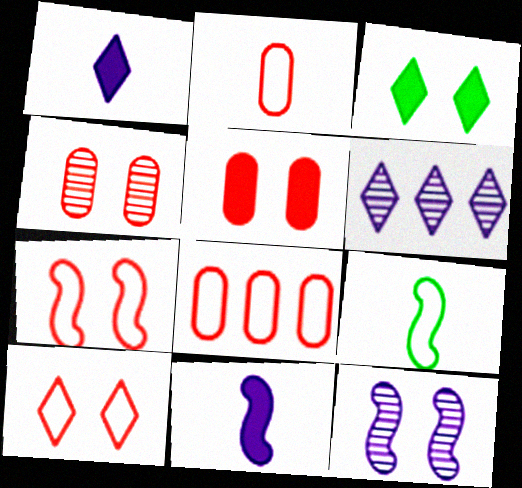[[5, 6, 9]]